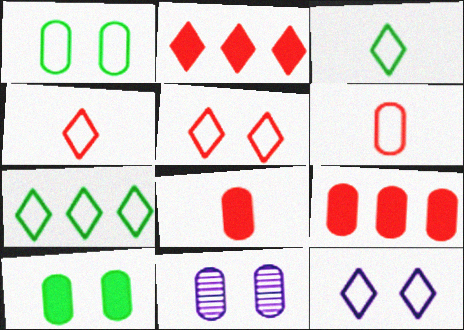[[4, 7, 12]]